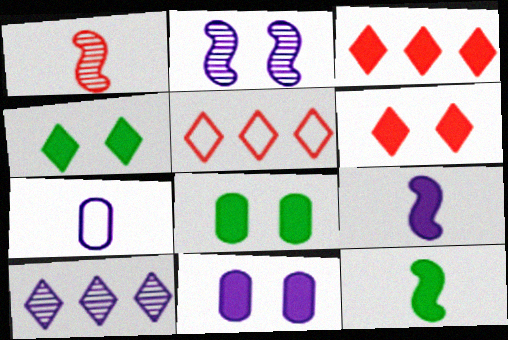[[3, 8, 9], 
[3, 11, 12]]